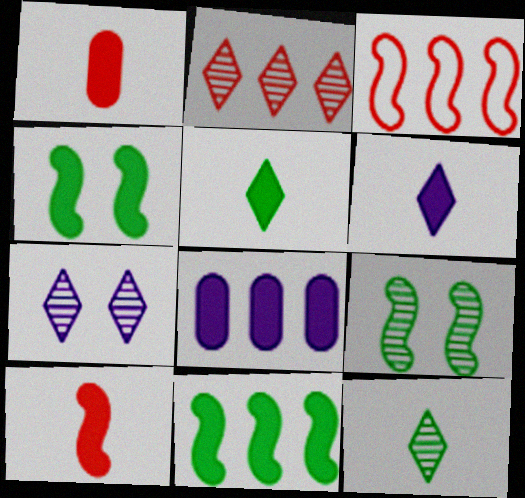[[2, 7, 12]]